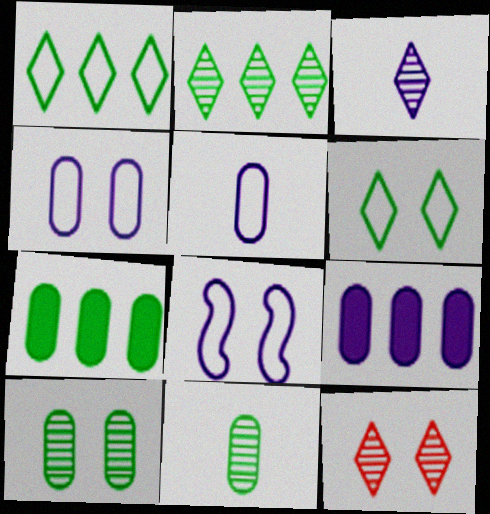[[2, 3, 12], 
[3, 8, 9]]